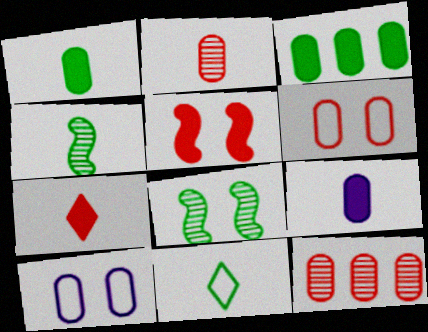[[1, 4, 11], 
[1, 10, 12], 
[2, 3, 10], 
[3, 8, 11]]